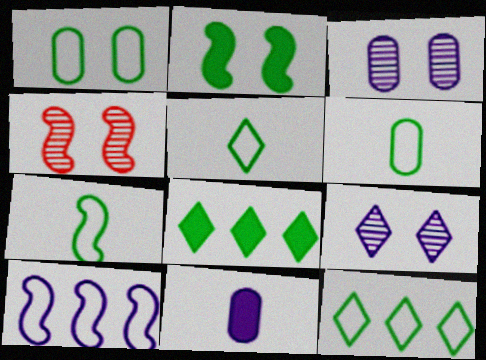[[1, 7, 12], 
[4, 11, 12], 
[5, 6, 7], 
[9, 10, 11]]